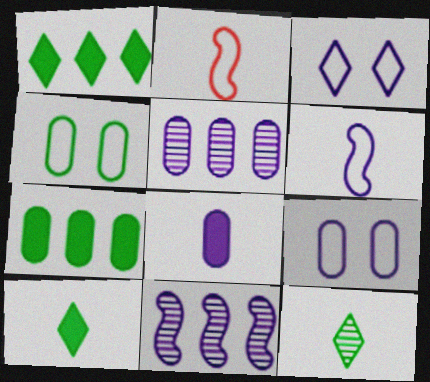[[2, 8, 12], 
[3, 8, 11], 
[5, 8, 9]]